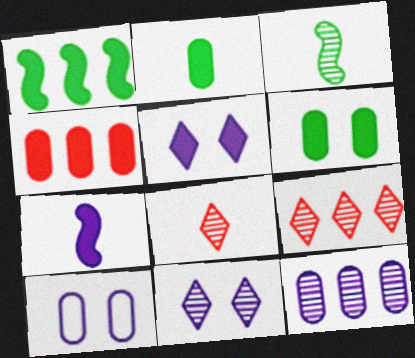[[1, 8, 10]]